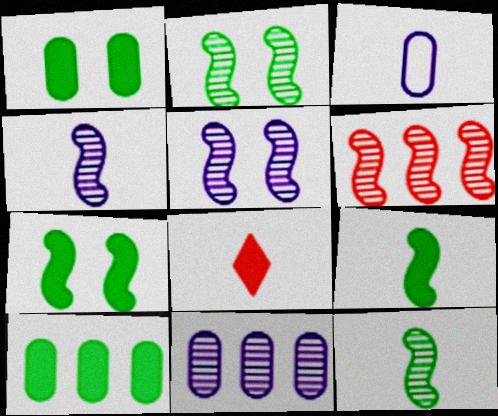[[2, 4, 6], 
[3, 8, 12], 
[5, 6, 12]]